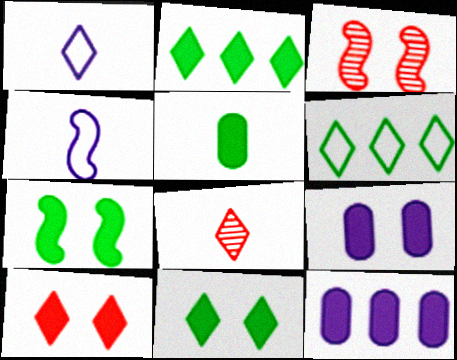[[2, 5, 7], 
[4, 5, 8], 
[7, 9, 10]]